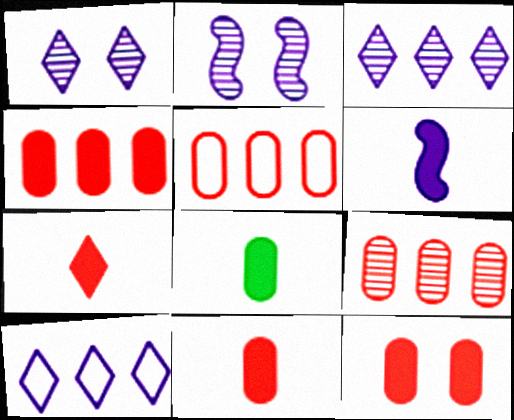[[4, 5, 9], 
[4, 11, 12], 
[6, 7, 8]]